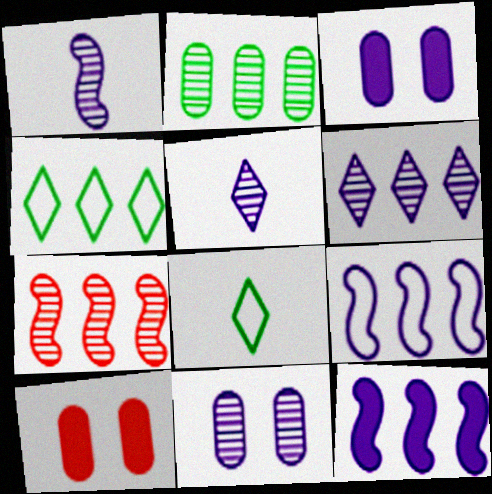[[1, 4, 10], 
[1, 6, 11], 
[2, 6, 7], 
[3, 5, 9], 
[3, 7, 8]]